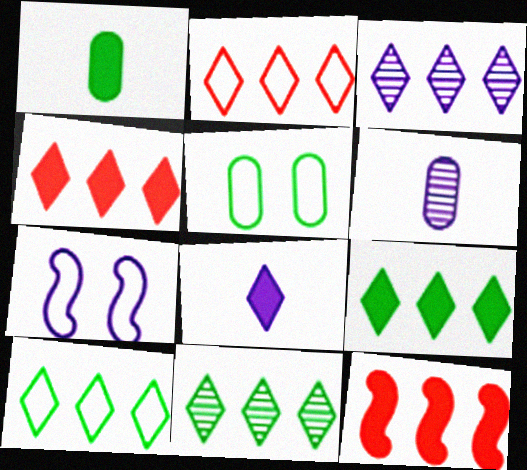[[2, 3, 9], 
[3, 4, 10], 
[9, 10, 11]]